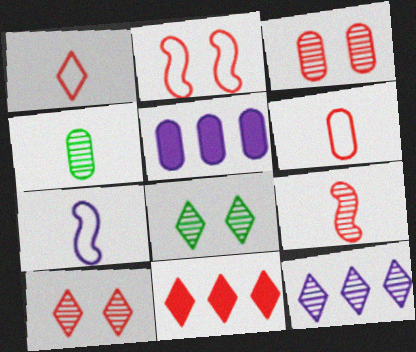[[1, 10, 11]]